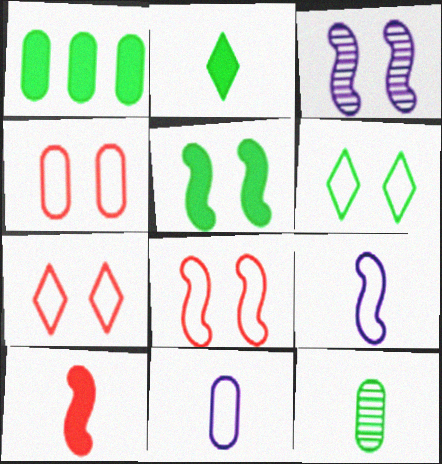[[1, 2, 5], 
[3, 5, 8], 
[4, 7, 8]]